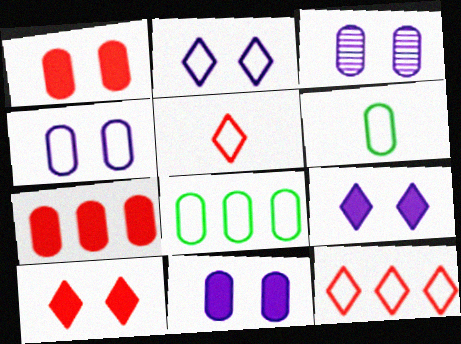[[3, 4, 11], 
[3, 6, 7]]